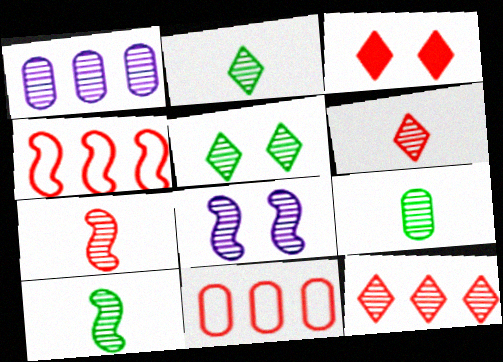[[1, 5, 7], 
[2, 9, 10], 
[3, 7, 11], 
[8, 9, 12]]